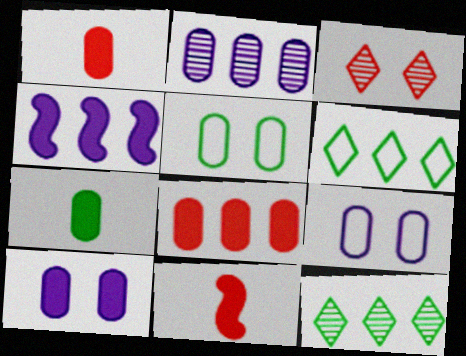[[1, 2, 5], 
[7, 8, 10], 
[9, 11, 12]]